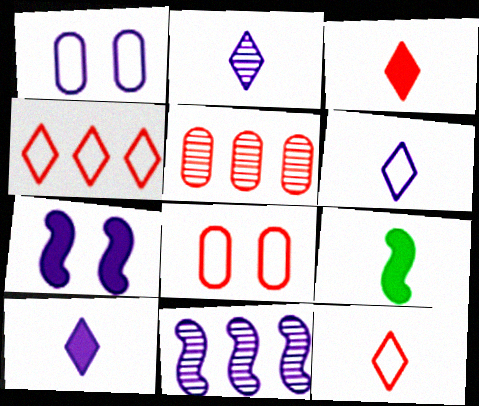[[1, 10, 11], 
[2, 6, 10]]